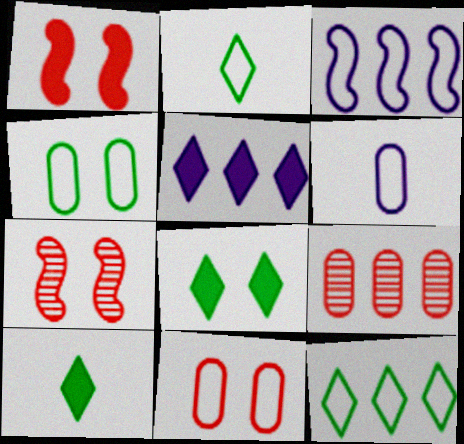[[2, 3, 11]]